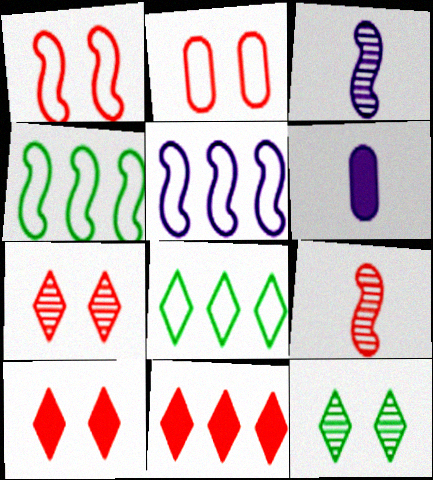[[2, 9, 11], 
[4, 6, 7]]